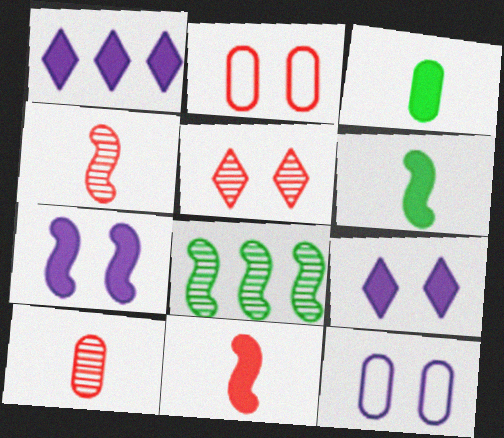[]